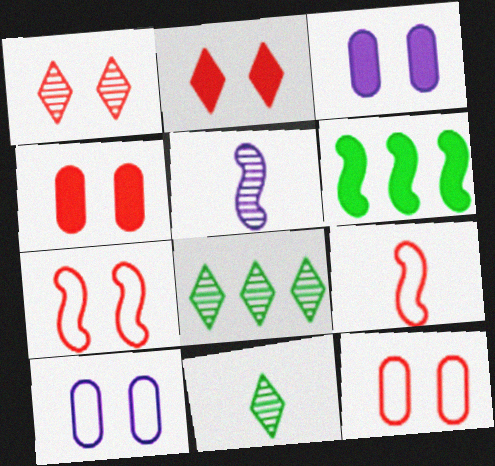[[1, 4, 7], 
[3, 8, 9], 
[5, 6, 7]]